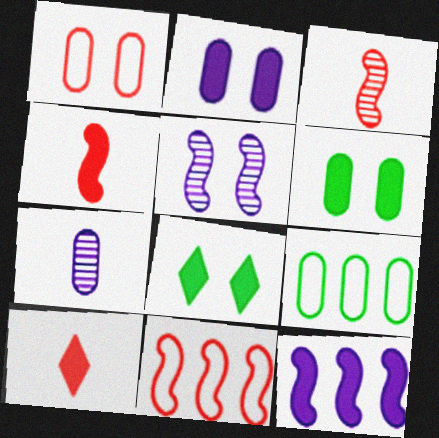[[1, 5, 8], 
[5, 9, 10], 
[6, 10, 12], 
[7, 8, 11]]